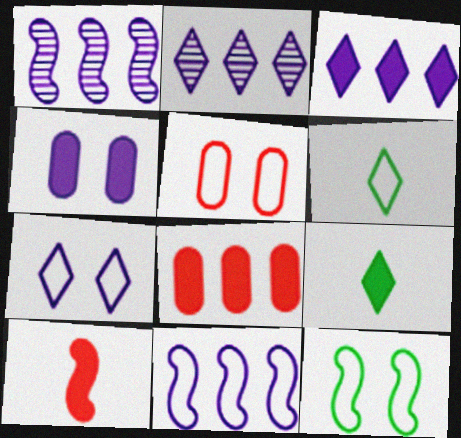[[1, 5, 9], 
[1, 10, 12], 
[5, 6, 11], 
[5, 7, 12]]